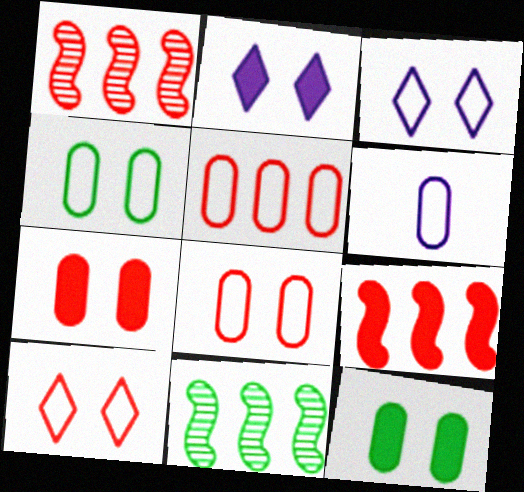[[4, 5, 6]]